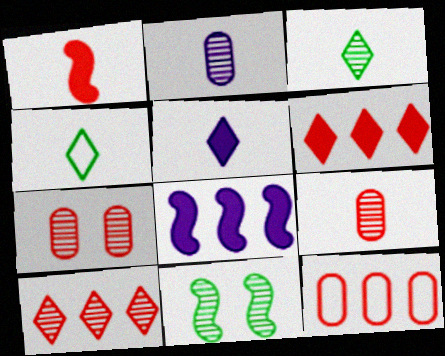[[1, 2, 4], 
[2, 10, 11], 
[4, 7, 8], 
[5, 11, 12]]